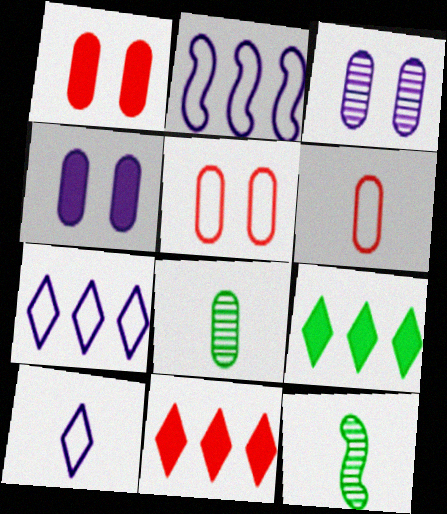[[1, 7, 12]]